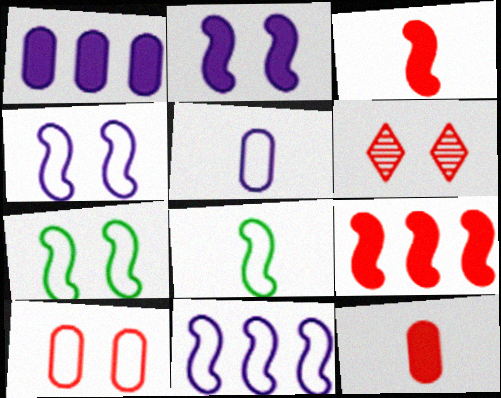[[1, 6, 8]]